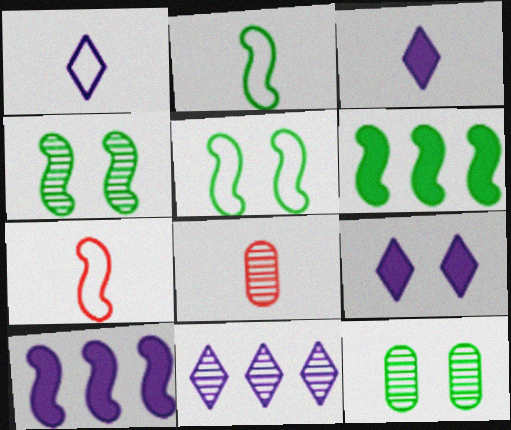[[1, 9, 11], 
[2, 3, 8], 
[2, 4, 6], 
[4, 7, 10], 
[4, 8, 11]]